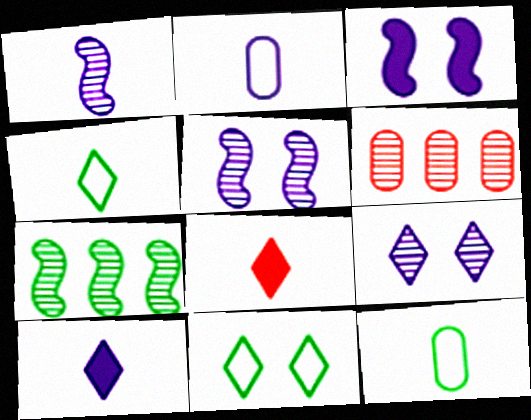[[1, 2, 10], 
[1, 8, 12], 
[3, 4, 6]]